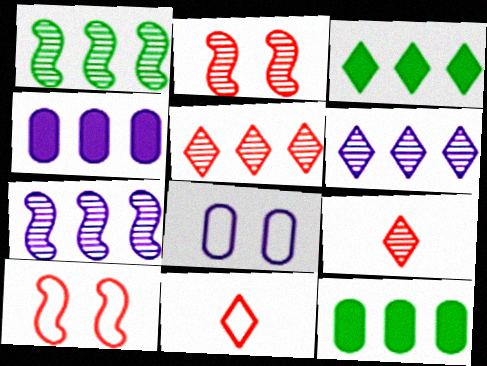[]